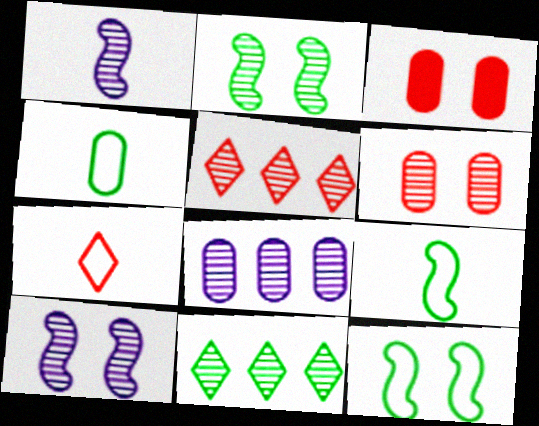[[1, 6, 11], 
[3, 4, 8]]